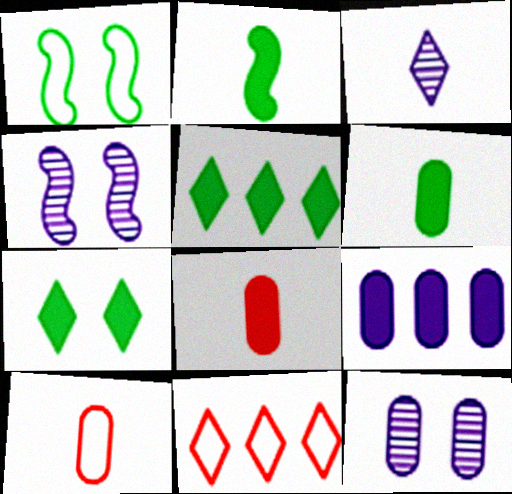[[2, 3, 10], 
[2, 11, 12], 
[3, 7, 11], 
[4, 5, 10], 
[4, 6, 11]]